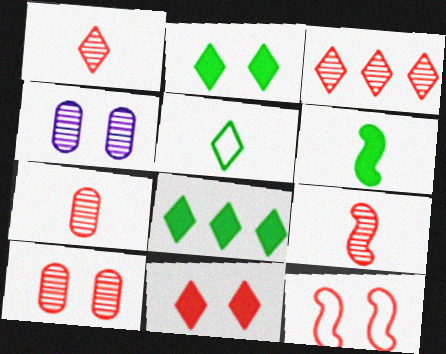[[1, 7, 9], 
[2, 4, 12], 
[3, 9, 10], 
[10, 11, 12]]